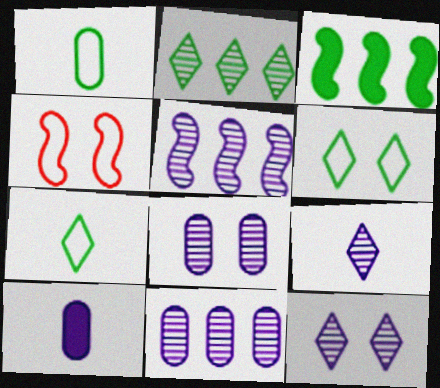[[2, 4, 10], 
[5, 8, 9]]